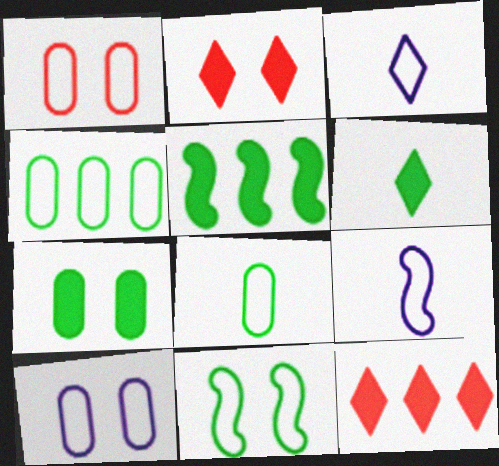[[5, 6, 7]]